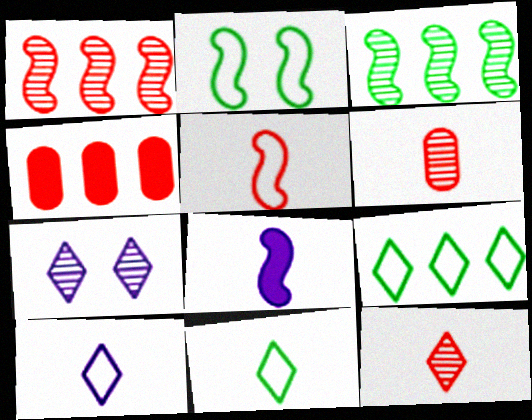[[1, 2, 8], 
[3, 6, 7], 
[6, 8, 11]]